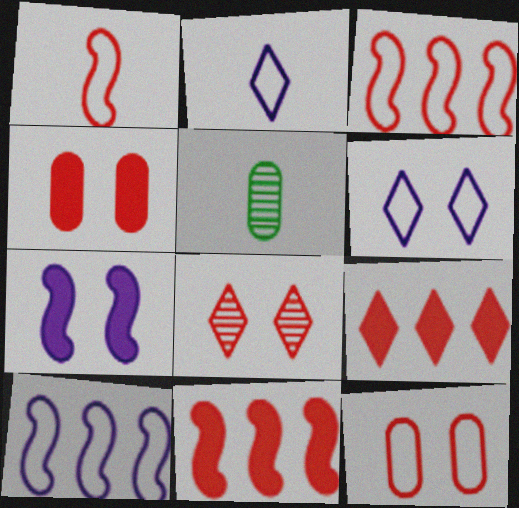[[5, 6, 11]]